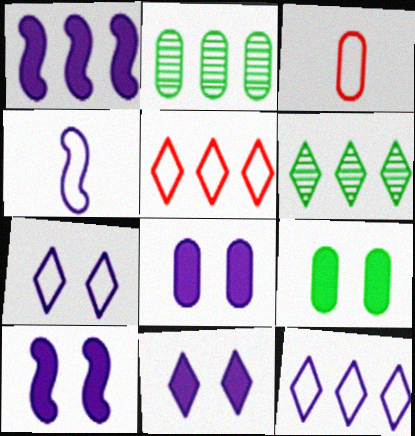[[1, 2, 5], 
[2, 3, 8], 
[3, 6, 10], 
[8, 10, 11]]